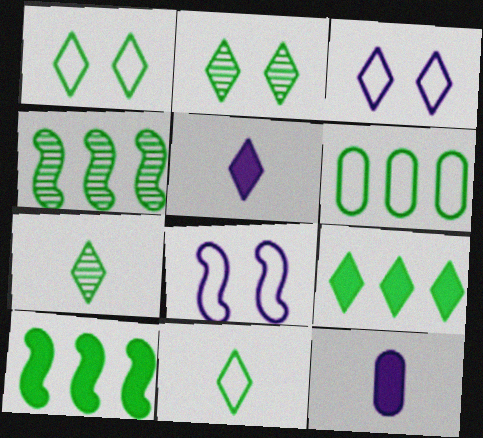[[1, 7, 9], 
[2, 9, 11], 
[4, 6, 9]]